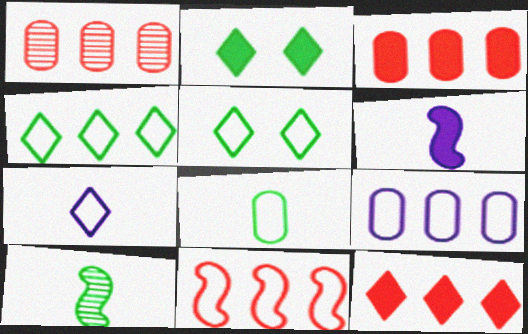[[1, 5, 6], 
[1, 11, 12], 
[2, 3, 6], 
[4, 9, 11]]